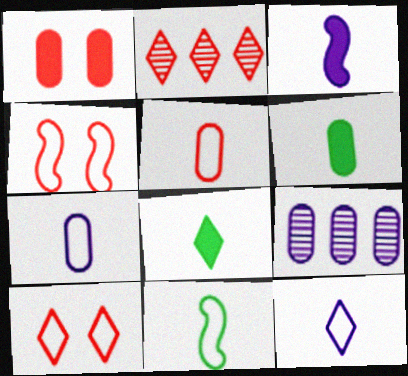[[4, 8, 9], 
[5, 11, 12]]